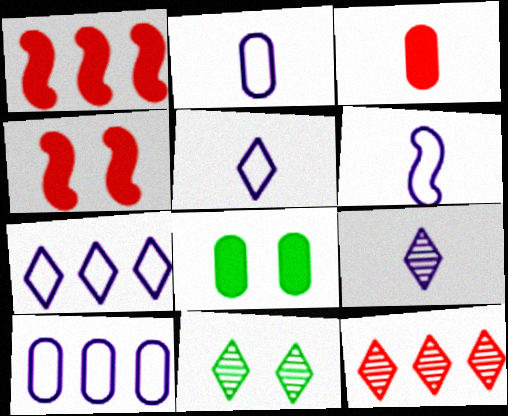[[1, 2, 11], 
[2, 5, 6], 
[6, 8, 12], 
[9, 11, 12]]